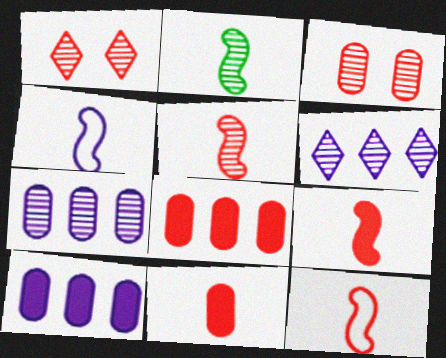[[1, 2, 7], 
[1, 8, 12], 
[2, 3, 6], 
[2, 4, 9], 
[5, 9, 12]]